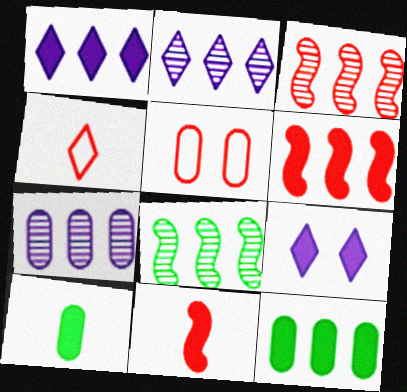[[1, 6, 12], 
[5, 7, 10], 
[6, 9, 10], 
[9, 11, 12]]